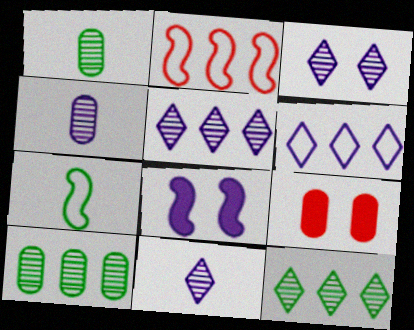[[3, 5, 11], 
[4, 6, 8], 
[5, 7, 9]]